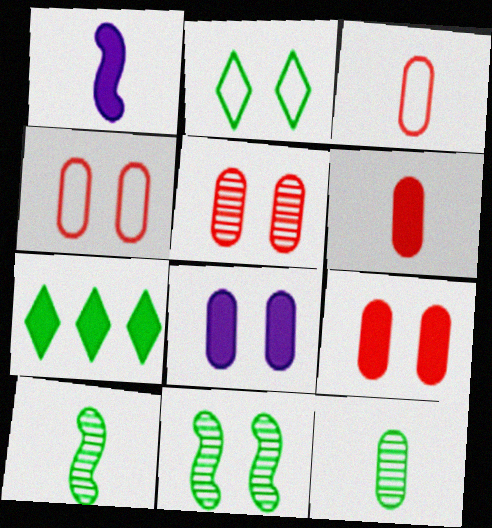[[1, 7, 9], 
[4, 5, 9]]